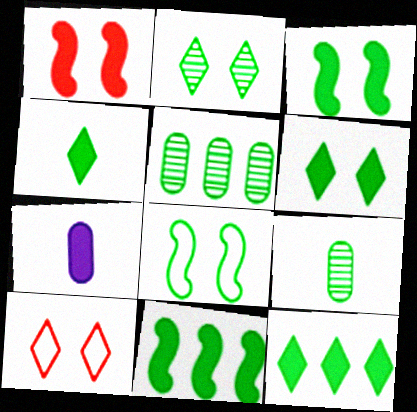[[1, 7, 12], 
[4, 5, 8], 
[4, 6, 12], 
[8, 9, 12]]